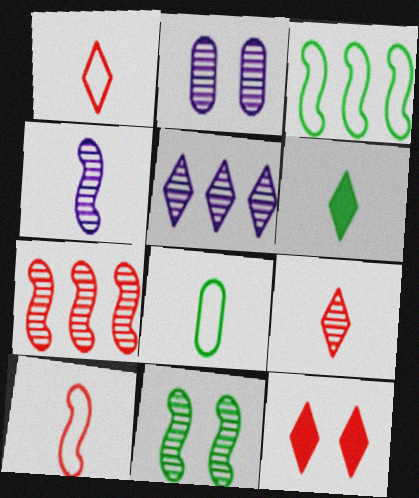[[2, 4, 5], 
[4, 7, 11]]